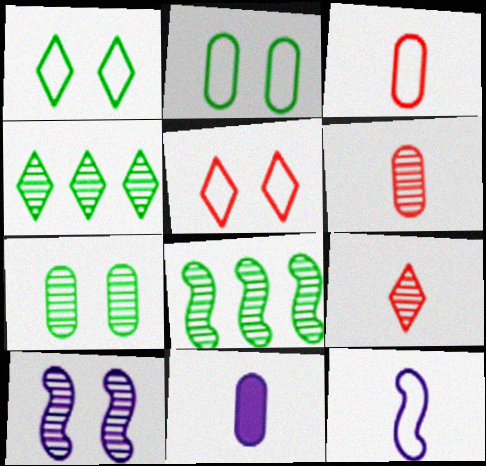[[4, 6, 10], 
[5, 8, 11]]